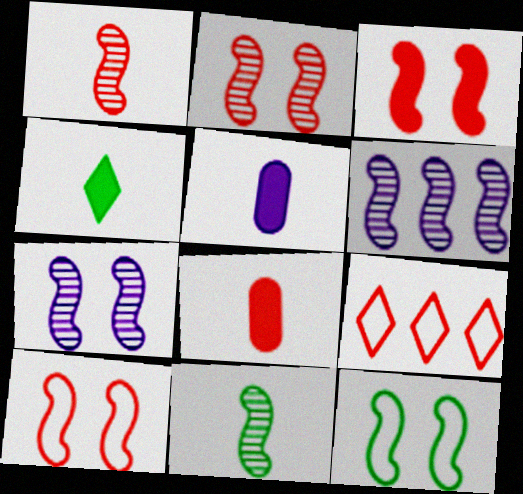[[2, 3, 10], 
[2, 6, 11], 
[2, 8, 9], 
[3, 7, 12]]